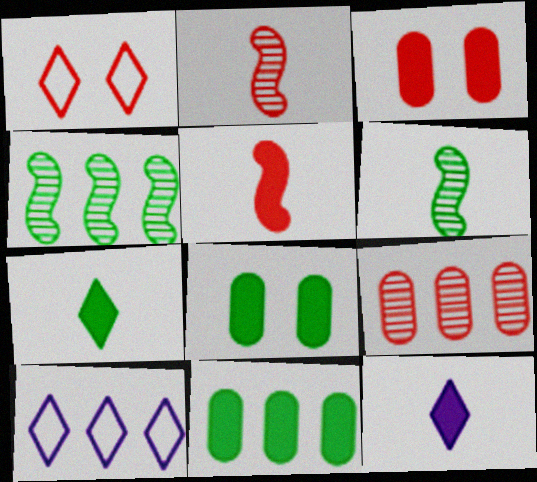[[1, 5, 9], 
[2, 8, 10], 
[3, 6, 10]]